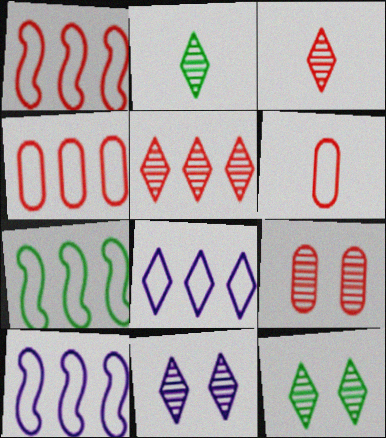[[1, 7, 10], 
[2, 5, 11], 
[4, 7, 8]]